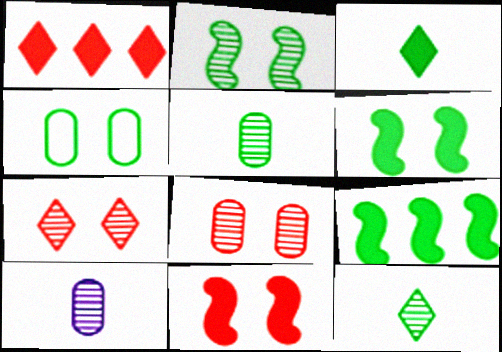[[4, 9, 12]]